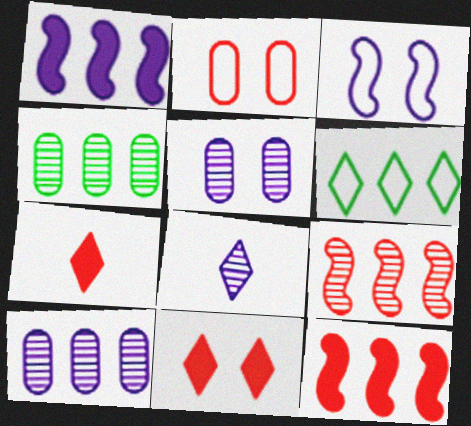[[2, 7, 9], 
[3, 4, 7], 
[6, 8, 11], 
[6, 10, 12]]